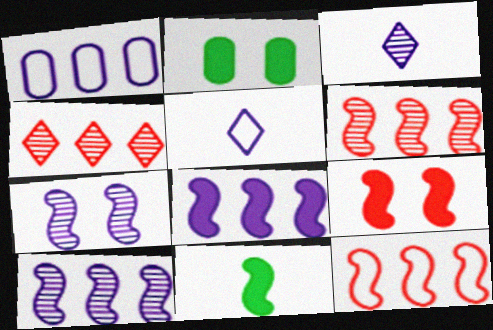[[2, 3, 12], 
[2, 5, 6], 
[7, 11, 12], 
[8, 9, 11]]